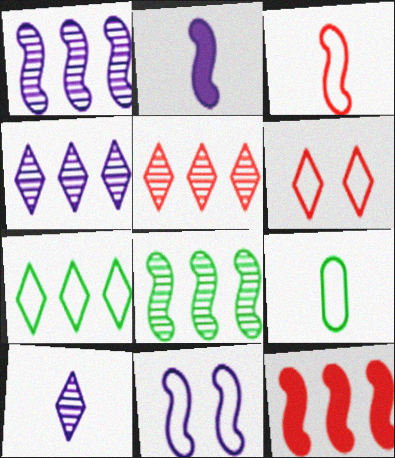[[1, 2, 11]]